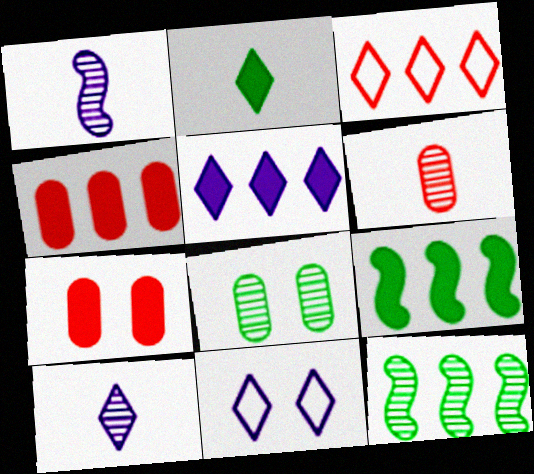[[4, 5, 9], 
[5, 10, 11], 
[6, 9, 11]]